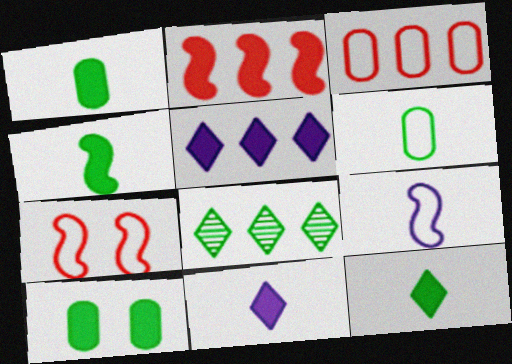[[1, 4, 12], 
[2, 10, 11]]